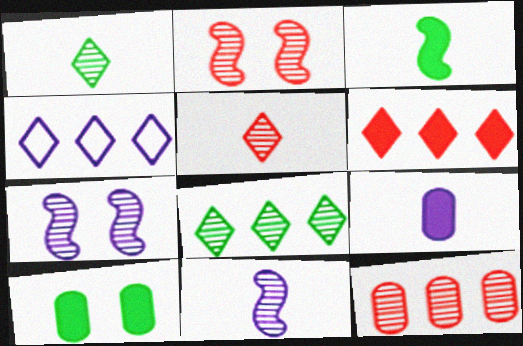[[1, 7, 12], 
[2, 5, 12], 
[4, 6, 8], 
[4, 7, 9]]